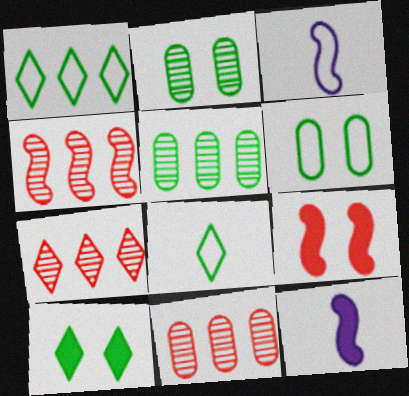[[3, 10, 11], 
[4, 7, 11], 
[6, 7, 12]]